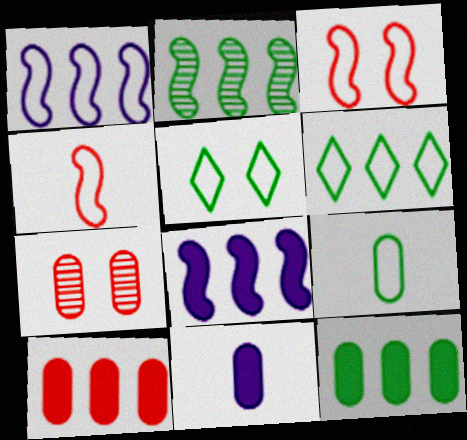[[2, 6, 12]]